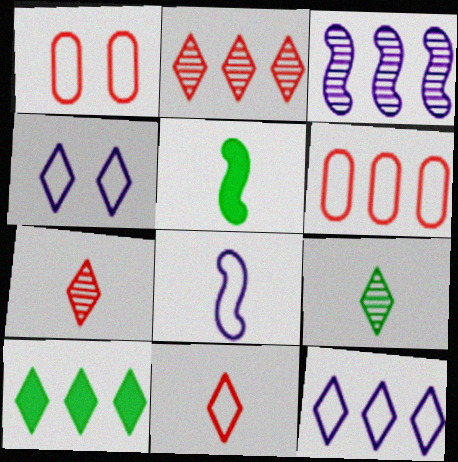[[2, 10, 12], 
[3, 6, 10], 
[4, 7, 10]]